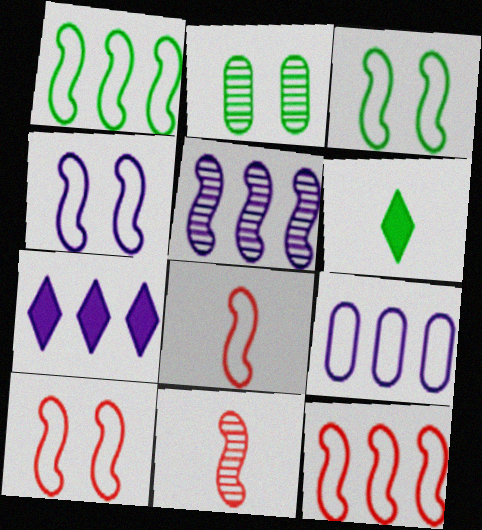[[1, 2, 6], 
[1, 4, 8], 
[2, 7, 8], 
[3, 4, 10], 
[5, 7, 9], 
[8, 10, 12]]